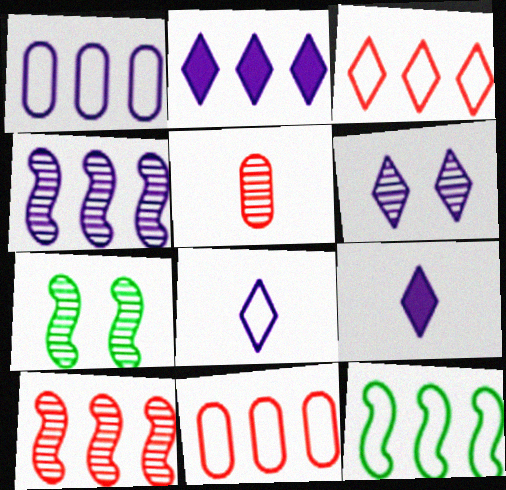[[1, 2, 4], 
[1, 3, 12], 
[2, 6, 8], 
[7, 9, 11]]